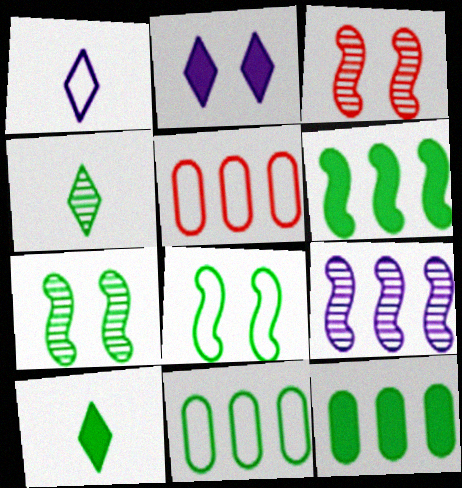[[1, 3, 12], 
[1, 5, 8], 
[4, 8, 12], 
[7, 10, 11]]